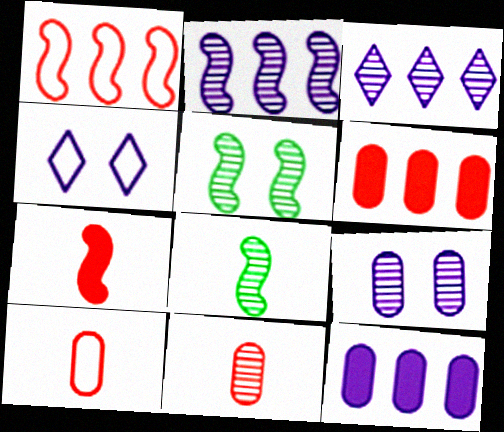[[3, 5, 11], 
[4, 6, 8]]